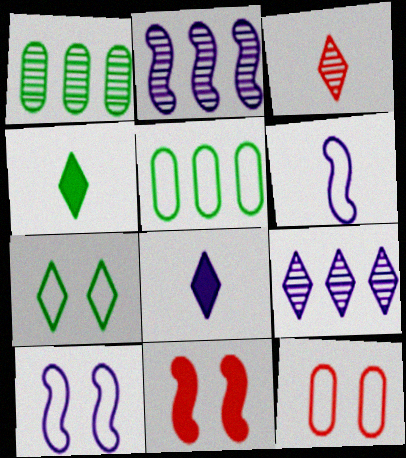[[2, 4, 12], 
[7, 10, 12]]